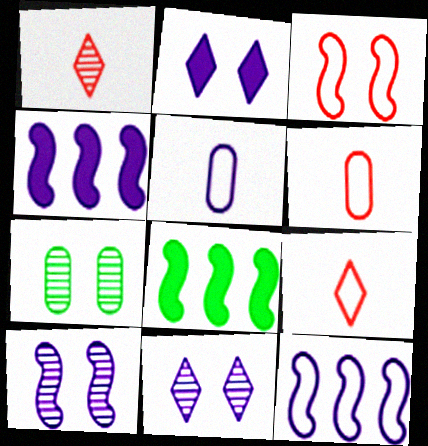[[2, 3, 7], 
[4, 5, 11], 
[4, 7, 9], 
[6, 8, 11]]